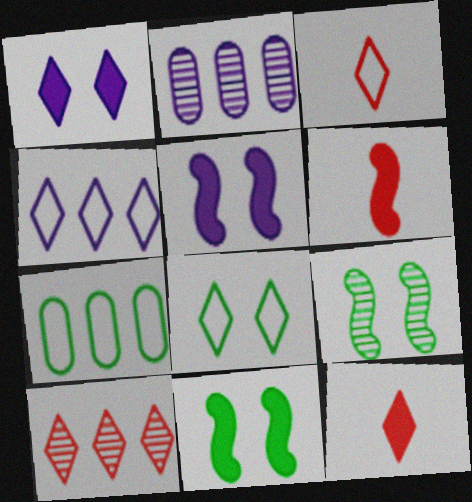[[2, 3, 11], 
[2, 6, 8], 
[3, 4, 8]]